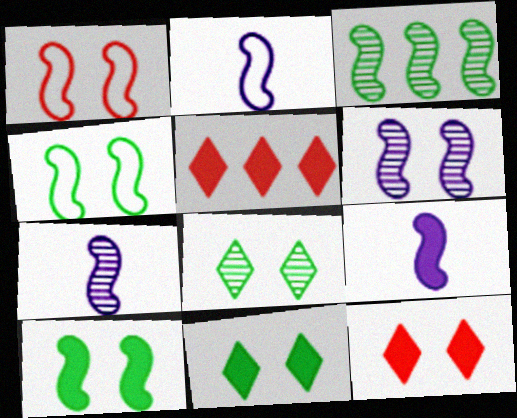[[1, 3, 9], 
[1, 6, 10], 
[2, 7, 9]]